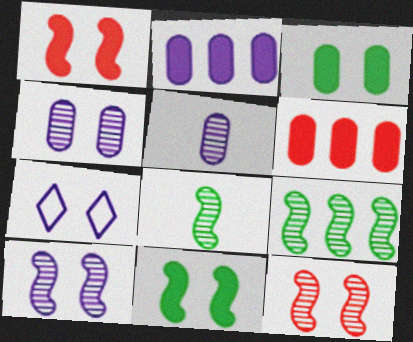[[3, 7, 12], 
[6, 7, 8]]